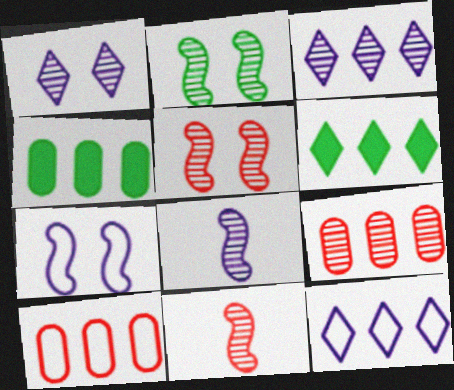[]